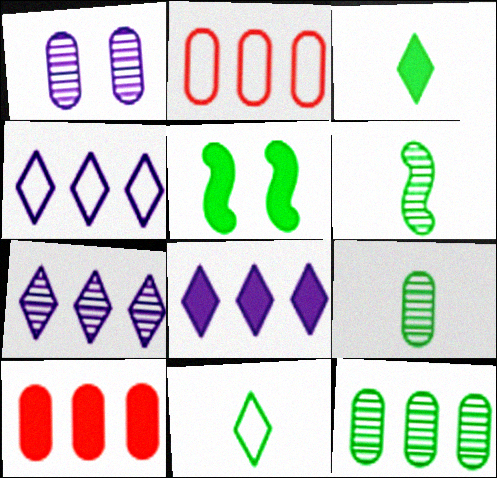[[4, 7, 8], 
[5, 11, 12]]